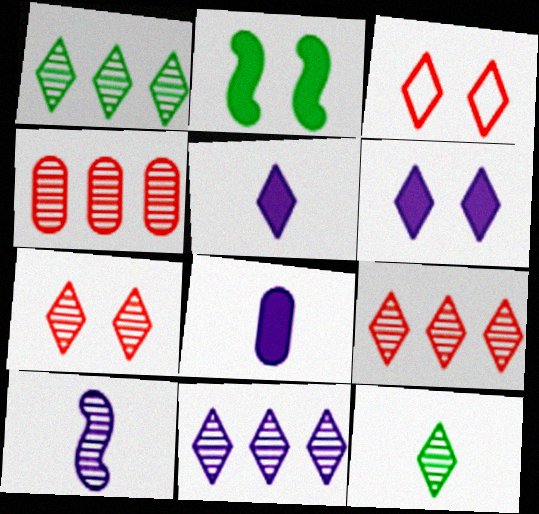[[1, 3, 5], 
[1, 9, 11], 
[7, 11, 12]]